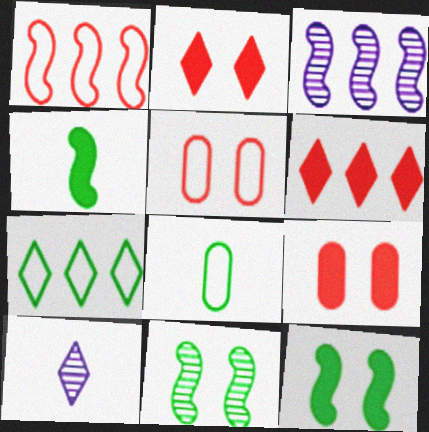[[2, 3, 8], 
[2, 7, 10]]